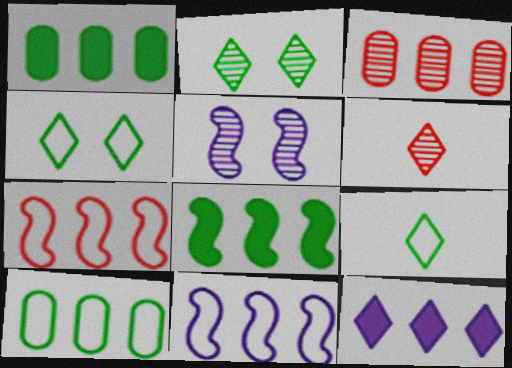[[4, 6, 12]]